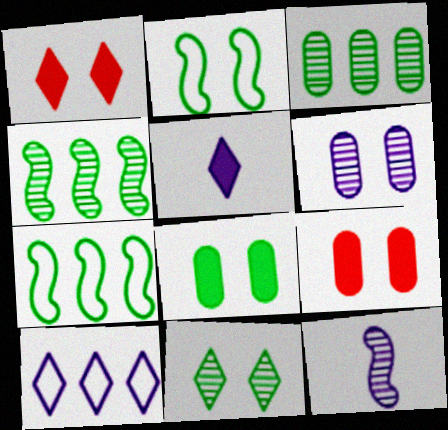[[1, 2, 6], 
[2, 8, 11]]